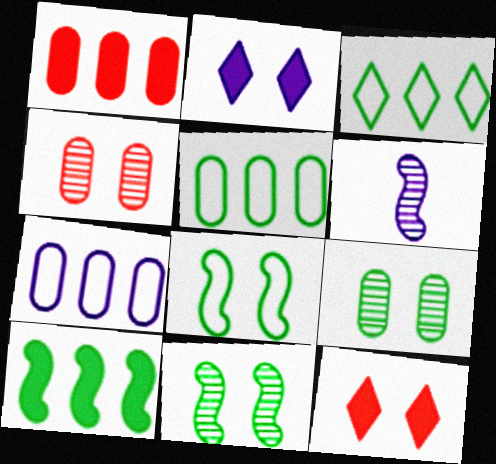[[2, 4, 8], 
[2, 6, 7], 
[5, 6, 12]]